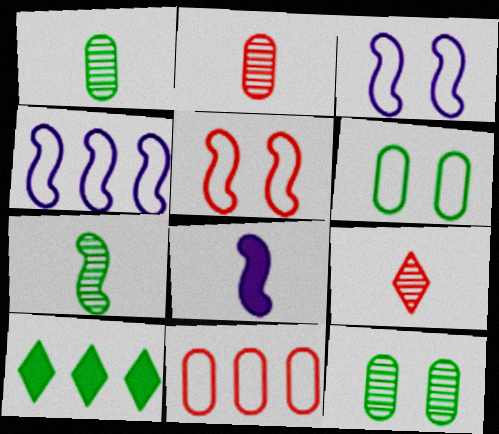[[2, 3, 10], 
[6, 7, 10]]